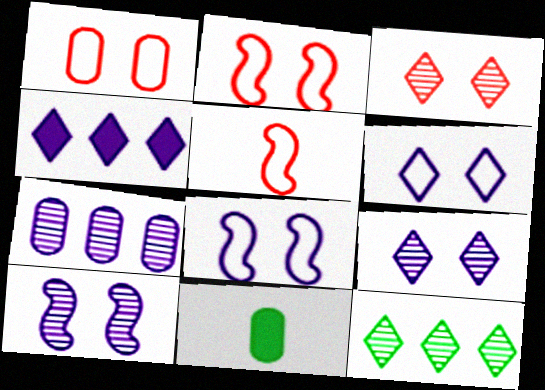[[1, 7, 11]]